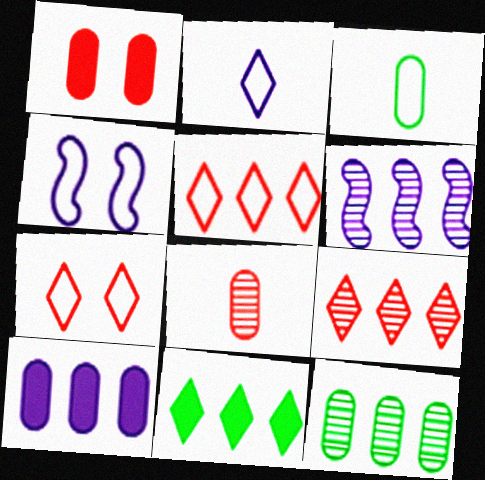[[3, 4, 5], 
[4, 8, 11], 
[6, 9, 12]]